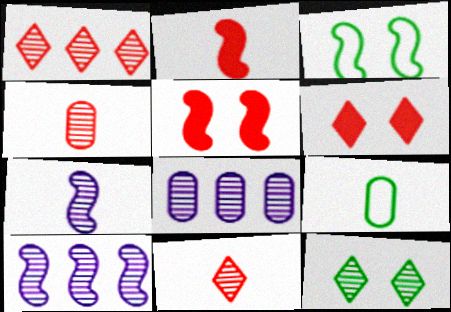[[2, 3, 10], 
[4, 10, 12], 
[6, 9, 10]]